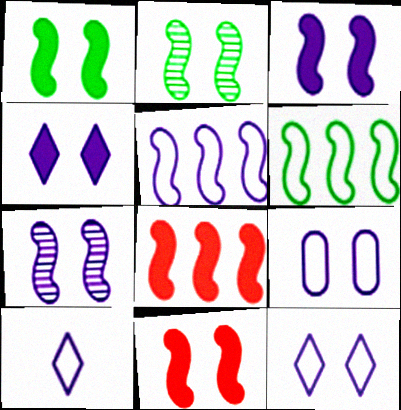[[1, 3, 11], 
[4, 7, 9], 
[5, 9, 10]]